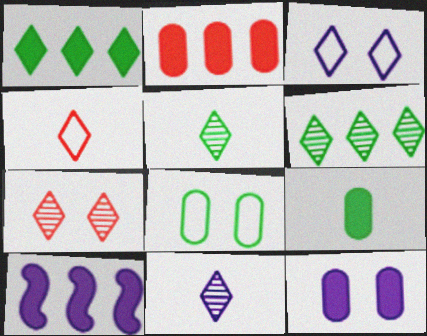[[1, 2, 10], 
[2, 9, 12], 
[6, 7, 11]]